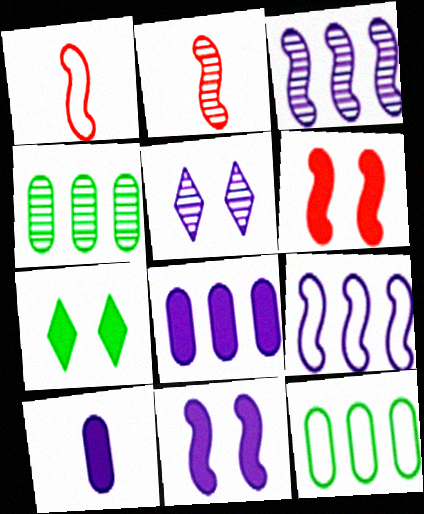[[2, 4, 5], 
[5, 9, 10]]